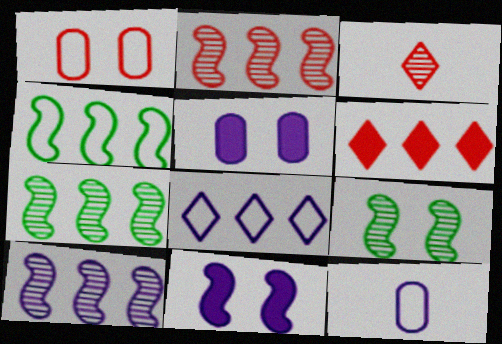[[2, 7, 10], 
[3, 4, 5], 
[6, 9, 12]]